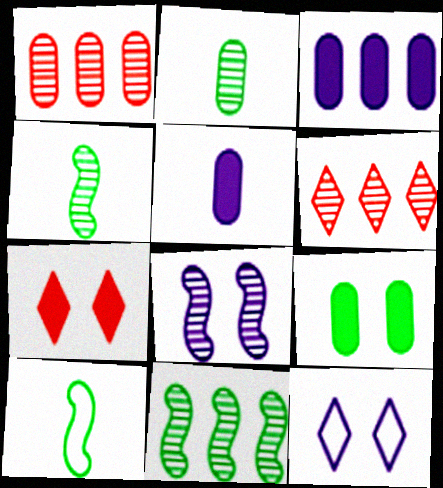[[2, 6, 8]]